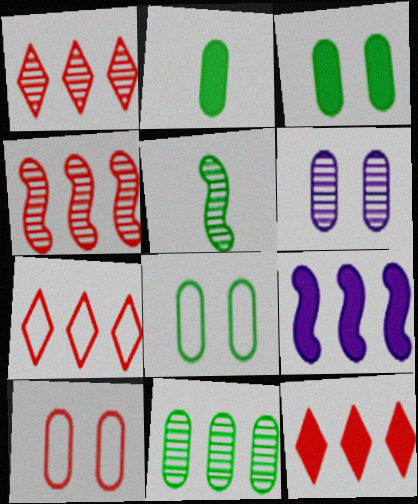[[1, 5, 6], 
[1, 7, 12], 
[2, 8, 11], 
[3, 6, 10], 
[7, 9, 11]]